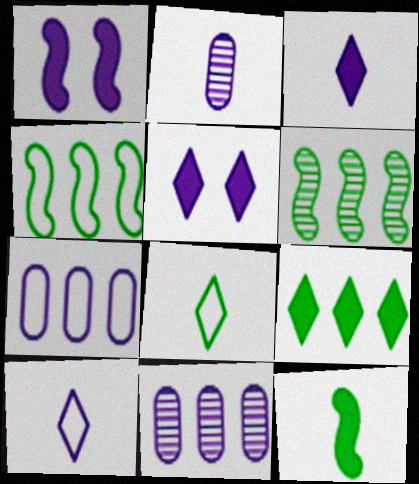[[1, 10, 11]]